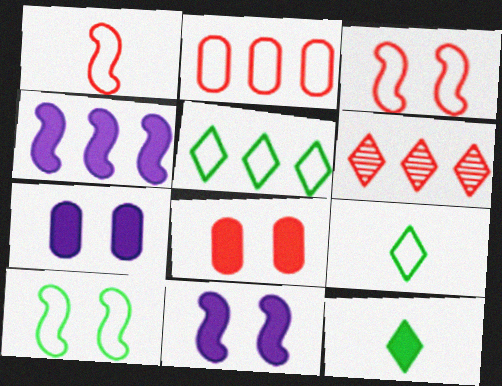[[1, 6, 8], 
[4, 8, 12]]